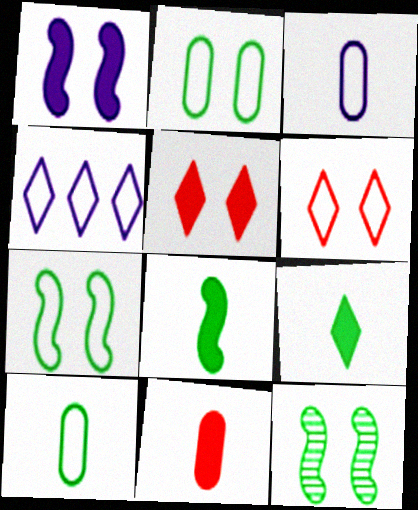[[4, 11, 12]]